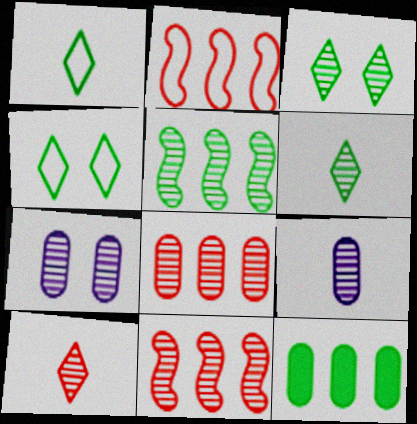[[3, 9, 11], 
[5, 7, 10], 
[6, 7, 11]]